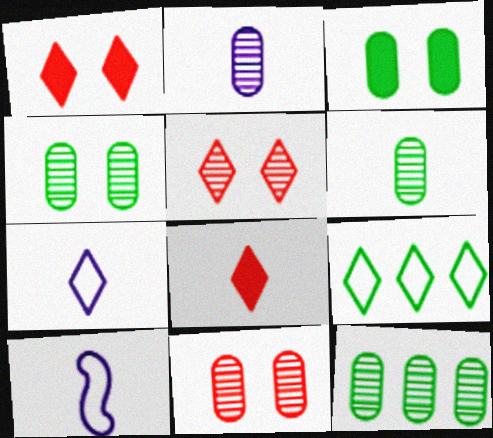[[1, 10, 12], 
[2, 11, 12], 
[4, 6, 12], 
[6, 8, 10]]